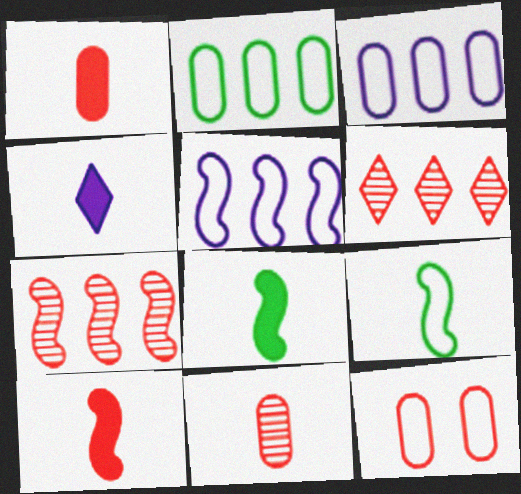[[1, 4, 8], 
[4, 9, 11], 
[6, 10, 12]]